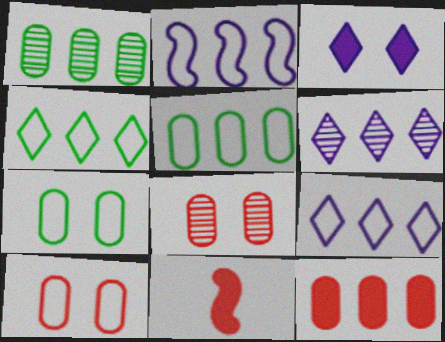[[6, 7, 11]]